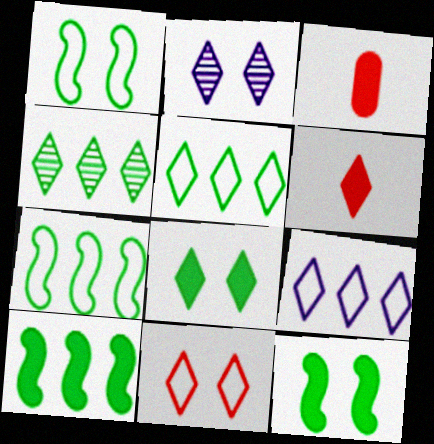[[2, 3, 7], 
[2, 5, 6], 
[2, 8, 11]]